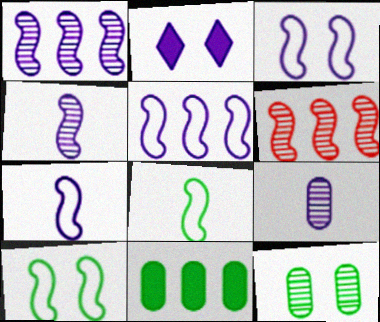[[2, 5, 9], 
[3, 5, 7]]